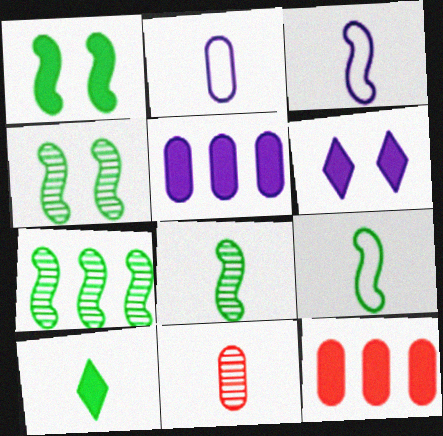[[1, 7, 9], 
[3, 10, 11], 
[4, 7, 8]]